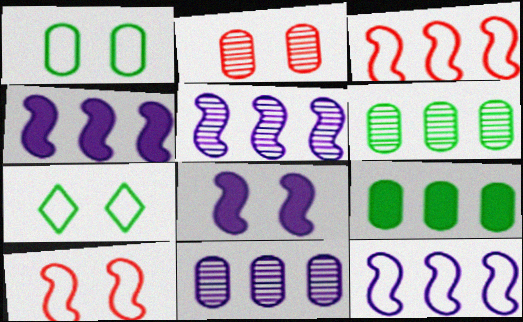[[2, 7, 8], 
[4, 5, 12]]